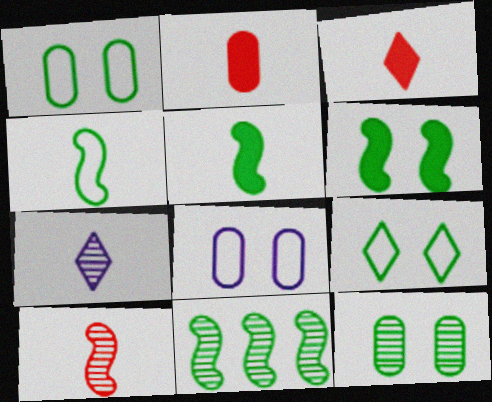[[2, 4, 7], 
[3, 8, 11], 
[4, 6, 11], 
[6, 9, 12]]